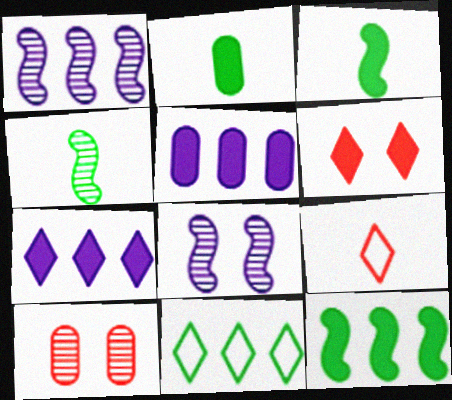[[3, 5, 6]]